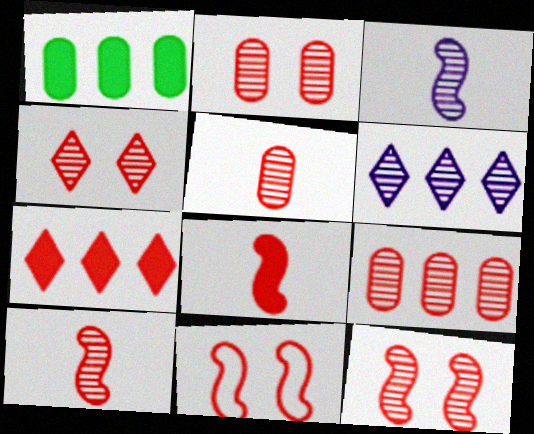[[2, 4, 12], 
[2, 5, 9], 
[4, 9, 10], 
[5, 7, 11]]